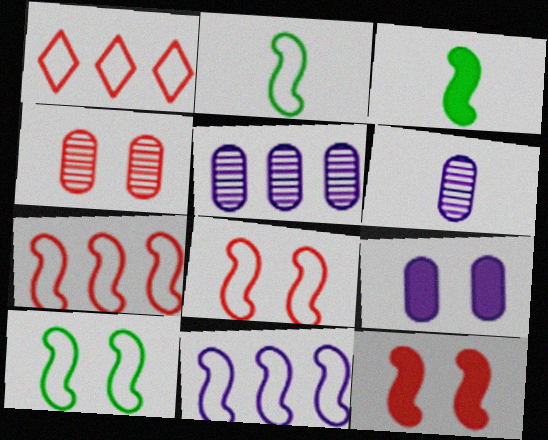[[2, 8, 11]]